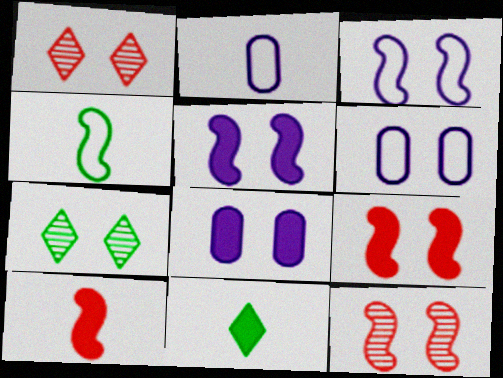[[6, 7, 9]]